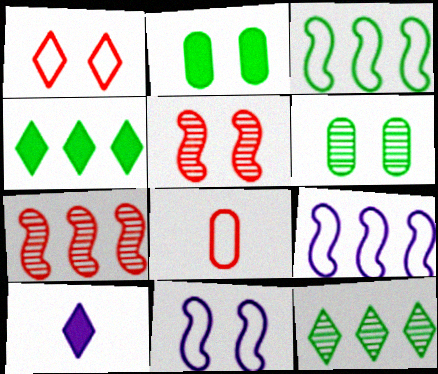[[1, 10, 12]]